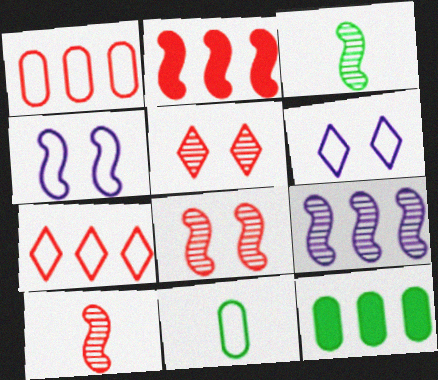[[2, 3, 4], 
[3, 8, 9], 
[4, 7, 11], 
[6, 10, 12], 
[7, 9, 12]]